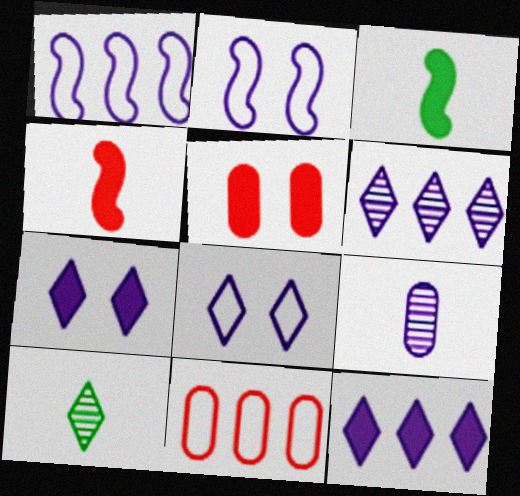[[1, 5, 10], 
[1, 7, 9], 
[2, 9, 12], 
[3, 5, 12]]